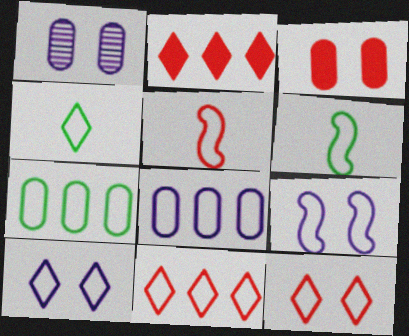[[1, 2, 6], 
[4, 10, 11], 
[5, 7, 10], 
[6, 8, 12]]